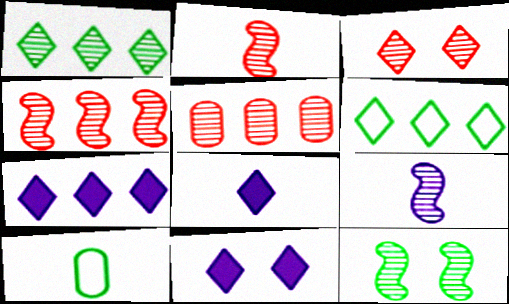[[2, 3, 5], 
[2, 8, 10], 
[3, 6, 8], 
[4, 9, 12], 
[4, 10, 11], 
[7, 8, 11]]